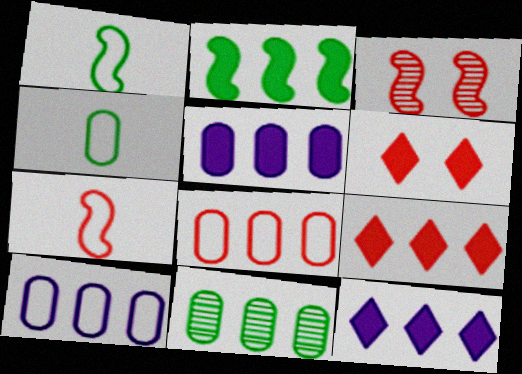[[2, 5, 9], 
[3, 4, 12], 
[5, 8, 11]]